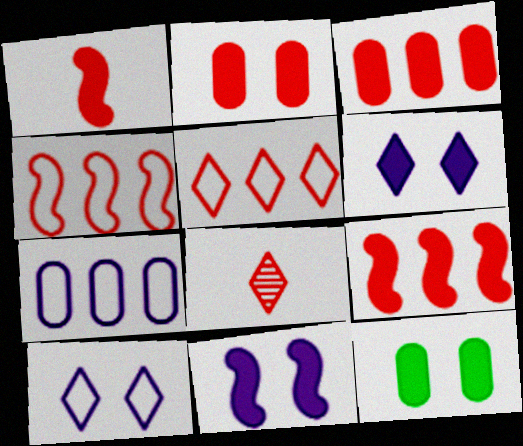[[2, 4, 8]]